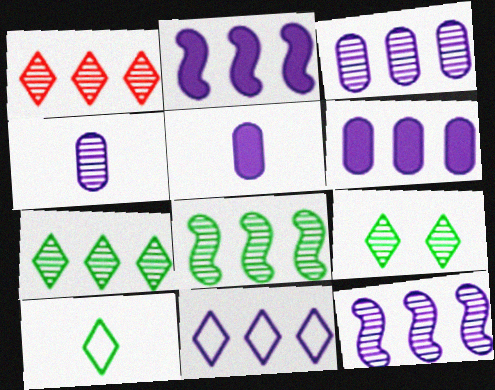[[1, 3, 8], 
[2, 3, 11], 
[6, 11, 12]]